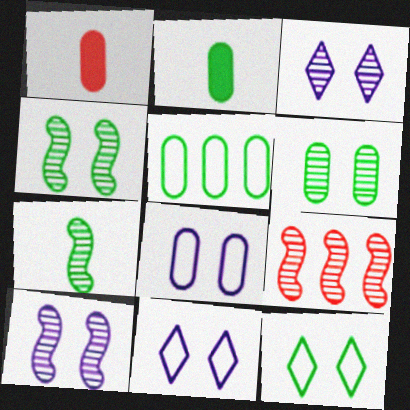[[2, 5, 6], 
[2, 9, 11], 
[7, 9, 10]]